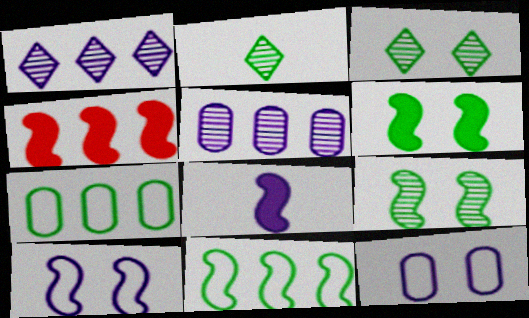[[1, 4, 7], 
[1, 8, 12], 
[2, 4, 12], 
[2, 6, 7], 
[4, 6, 8]]